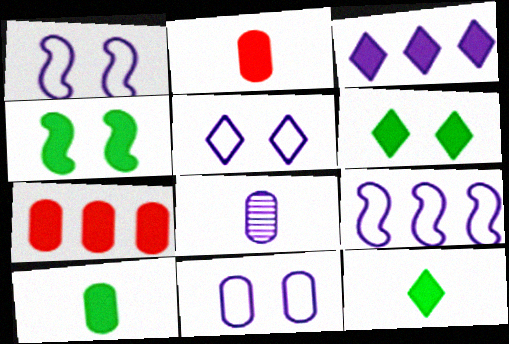[[1, 3, 8], 
[1, 5, 11], 
[2, 3, 4]]